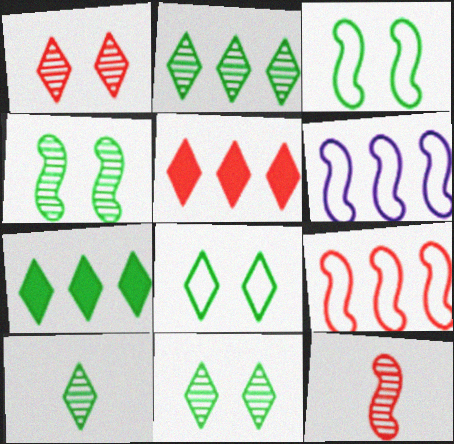[[2, 10, 11], 
[7, 8, 10]]